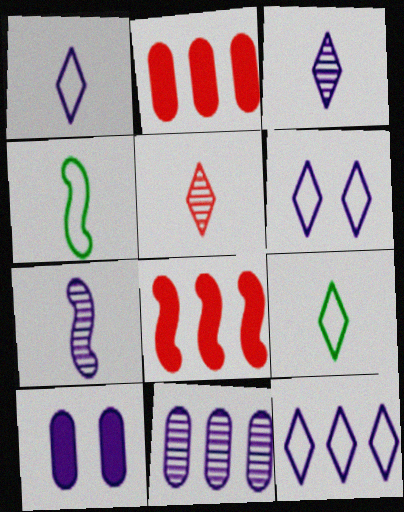[[1, 6, 12], 
[7, 10, 12]]